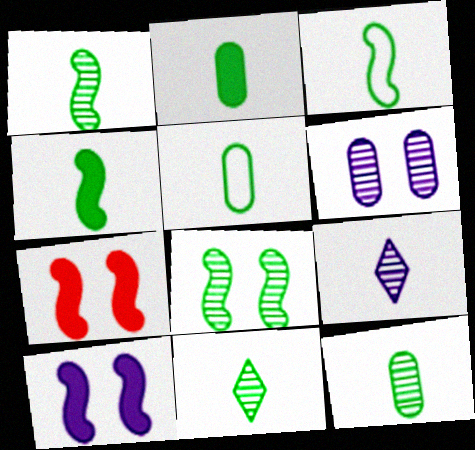[[1, 3, 4], 
[1, 11, 12], 
[2, 3, 11], 
[2, 5, 12], 
[4, 5, 11]]